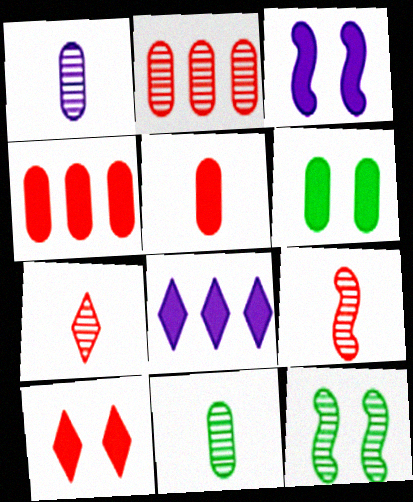[[3, 6, 10]]